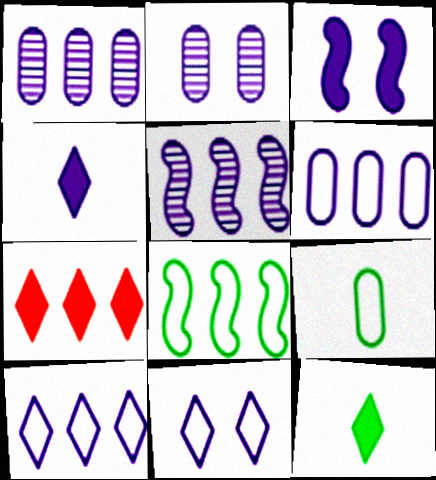[[1, 7, 8], 
[2, 3, 11]]